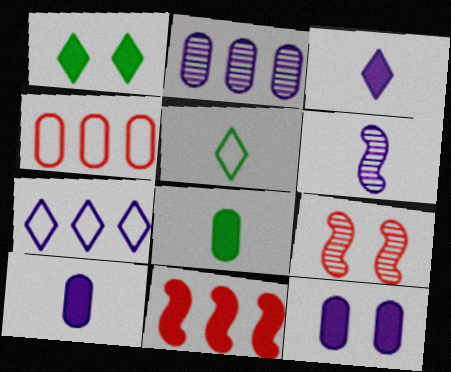[[1, 4, 6], 
[1, 10, 11], 
[6, 7, 12], 
[7, 8, 9]]